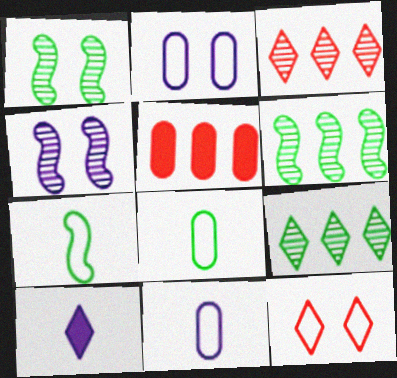[[9, 10, 12]]